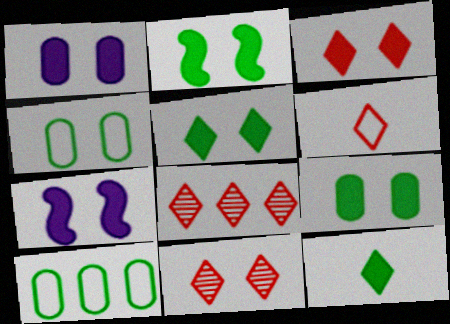[[1, 2, 3], 
[2, 5, 9], 
[3, 6, 8], 
[3, 7, 9], 
[4, 7, 11]]